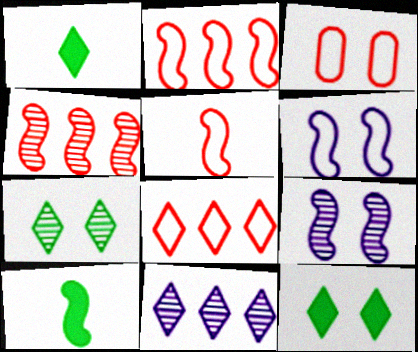[[2, 9, 10], 
[3, 5, 8], 
[3, 9, 12], 
[3, 10, 11], 
[4, 6, 10]]